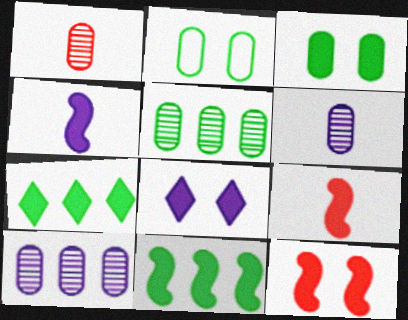[[3, 8, 12], 
[4, 11, 12]]